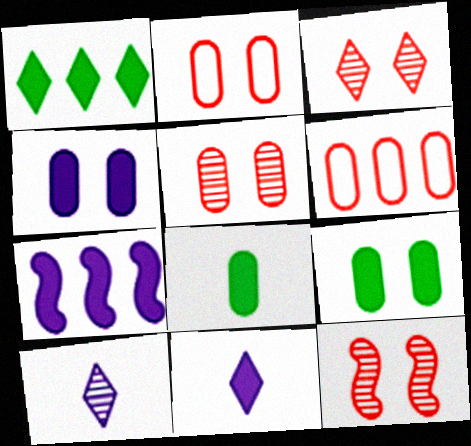[[3, 5, 12], 
[4, 7, 11]]